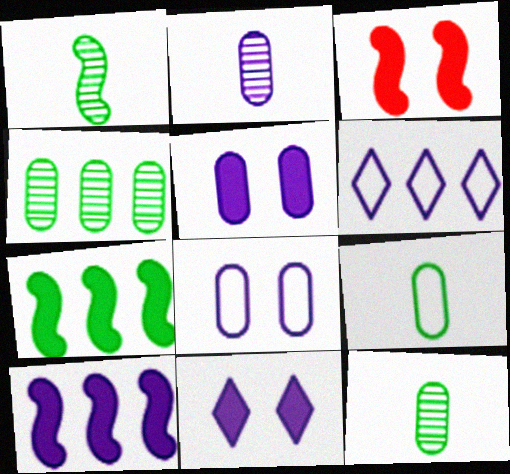[[3, 6, 12]]